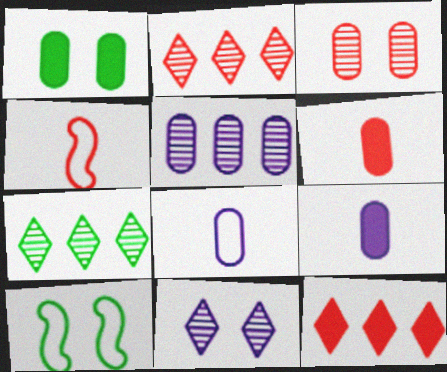[[2, 9, 10], 
[3, 4, 12]]